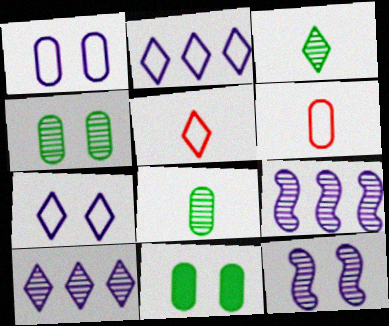[[5, 9, 11]]